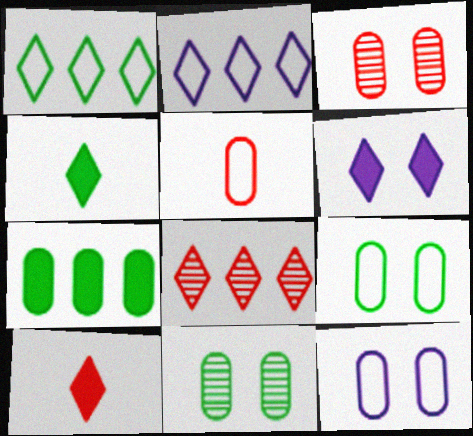[]